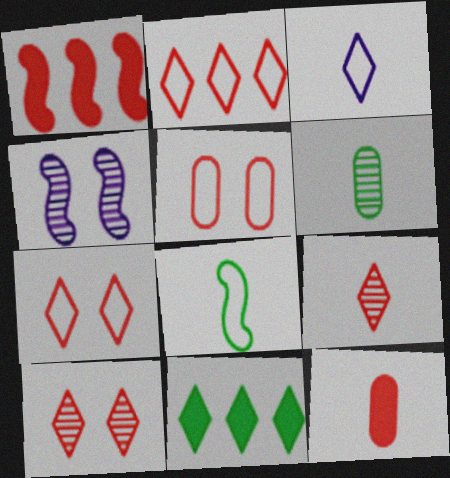[[1, 4, 8], 
[1, 5, 9], 
[3, 10, 11]]